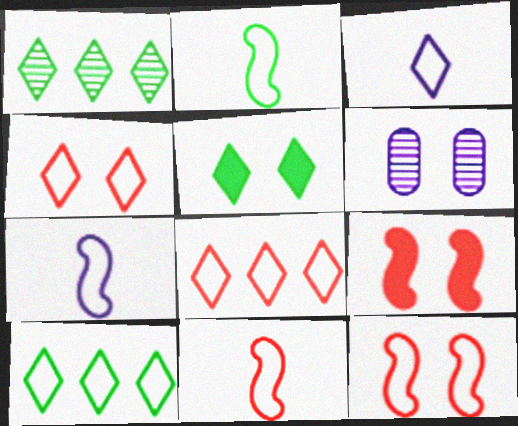[[2, 7, 11], 
[3, 4, 10], 
[5, 6, 12]]